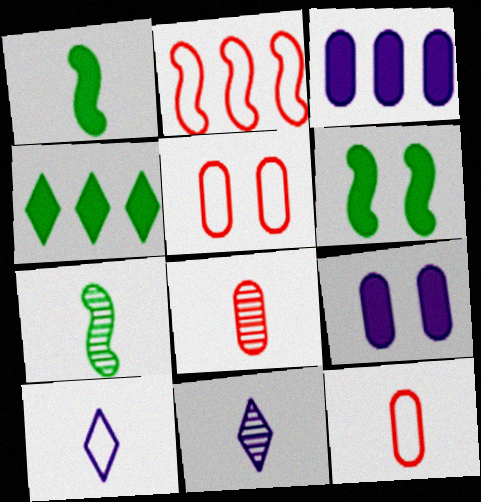[[1, 8, 10], 
[1, 11, 12], 
[7, 8, 11]]